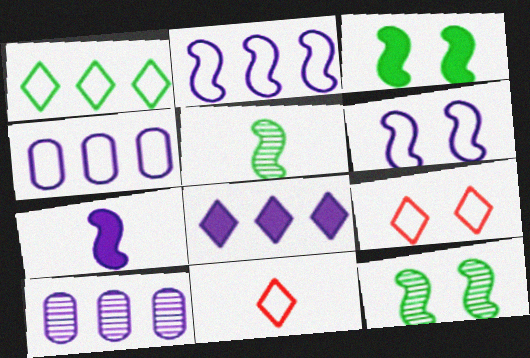[[2, 8, 10], 
[3, 10, 11]]